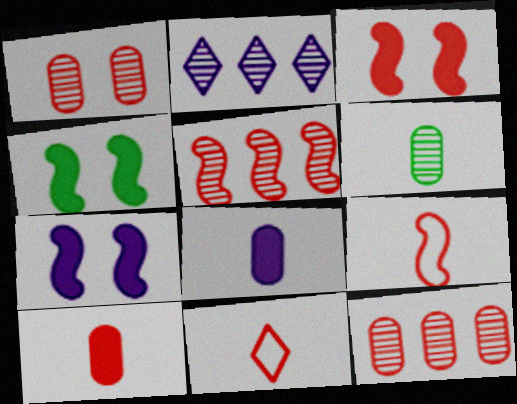[[3, 4, 7], 
[3, 5, 9], 
[3, 11, 12]]